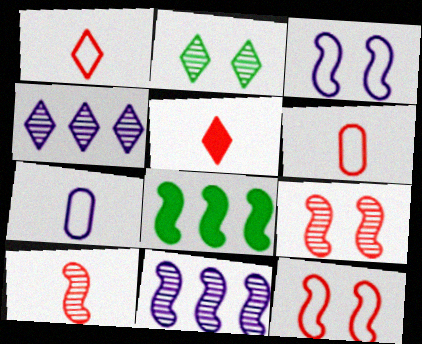[[3, 8, 10], 
[5, 6, 10]]